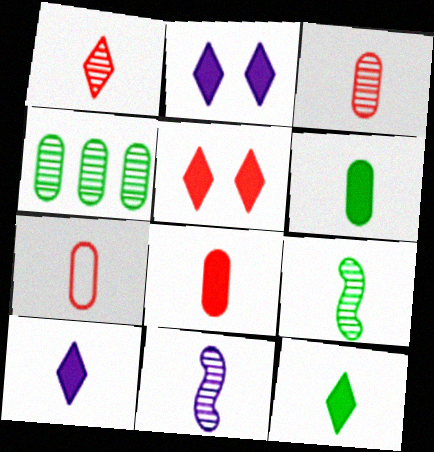[[3, 7, 8], 
[7, 9, 10], 
[7, 11, 12]]